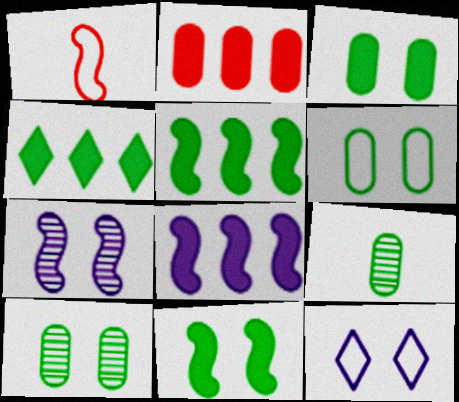[[1, 5, 7], 
[2, 4, 8], 
[3, 6, 10]]